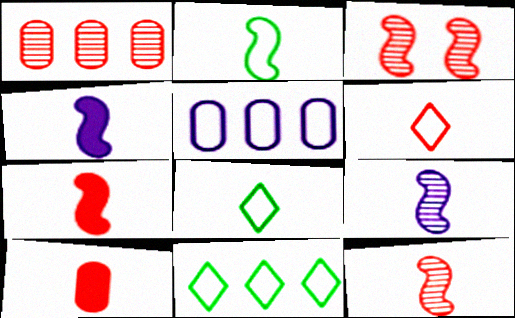[[2, 4, 12], 
[2, 7, 9], 
[6, 10, 12], 
[8, 9, 10]]